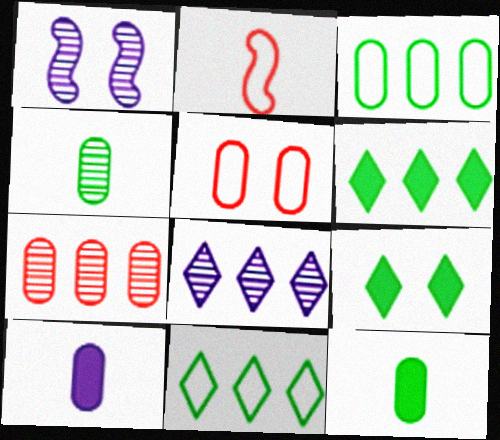[[1, 5, 9]]